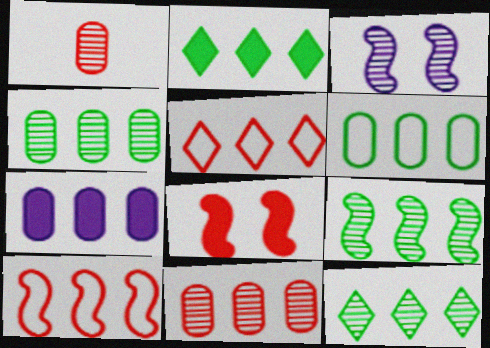[[1, 3, 12], 
[1, 5, 8], 
[2, 6, 9], 
[4, 9, 12], 
[5, 7, 9], 
[6, 7, 11], 
[7, 10, 12]]